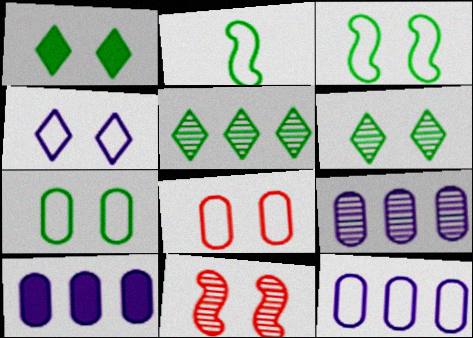[[3, 4, 8], 
[9, 10, 12]]